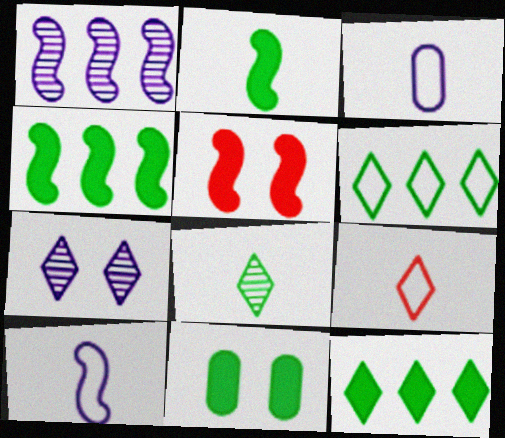[[1, 9, 11], 
[2, 11, 12], 
[7, 9, 12]]